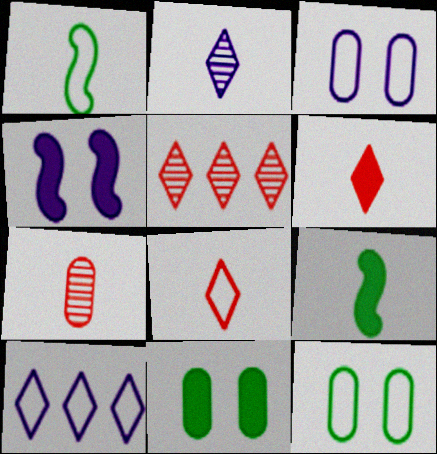[[3, 5, 9]]